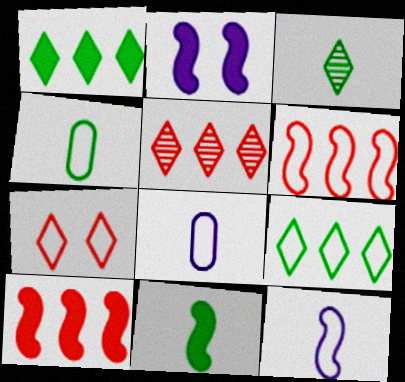[[2, 4, 5], 
[2, 10, 11], 
[3, 4, 11]]